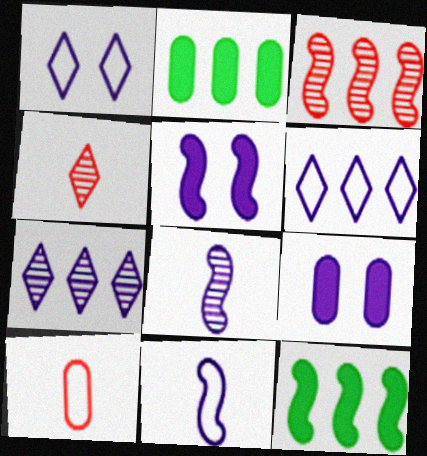[[2, 3, 6], 
[6, 8, 9], 
[7, 9, 11]]